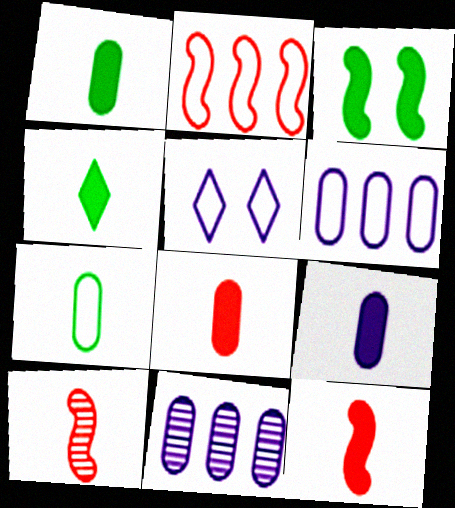[[1, 8, 9], 
[2, 5, 7], 
[4, 9, 12]]